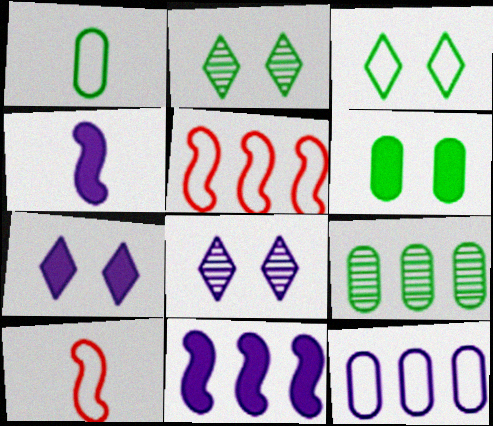[[1, 6, 9], 
[3, 10, 12], 
[4, 8, 12], 
[7, 9, 10]]